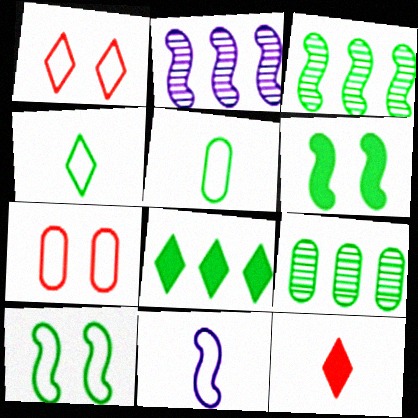[[4, 6, 9]]